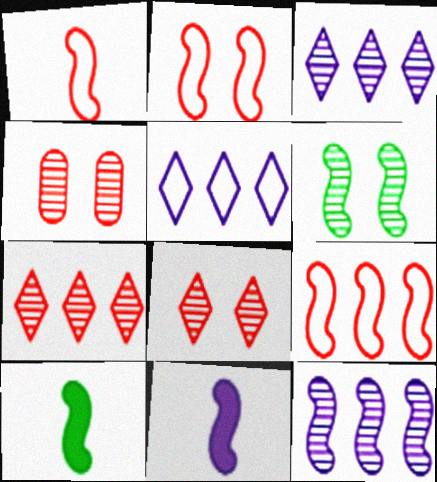[[1, 2, 9], 
[2, 10, 12], 
[4, 5, 10], 
[6, 9, 11]]